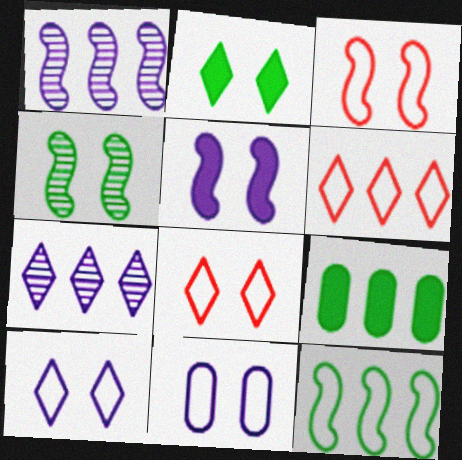[[1, 6, 9], 
[3, 4, 5]]